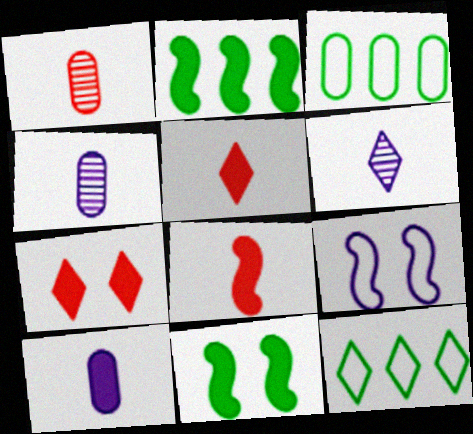[[2, 7, 10], 
[6, 7, 12]]